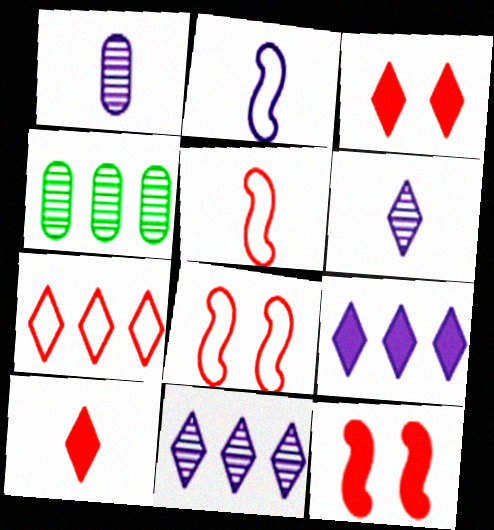[[2, 3, 4]]